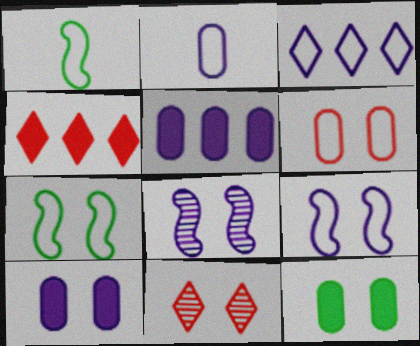[[1, 3, 6], 
[1, 5, 11], 
[2, 3, 9], 
[7, 10, 11], 
[9, 11, 12]]